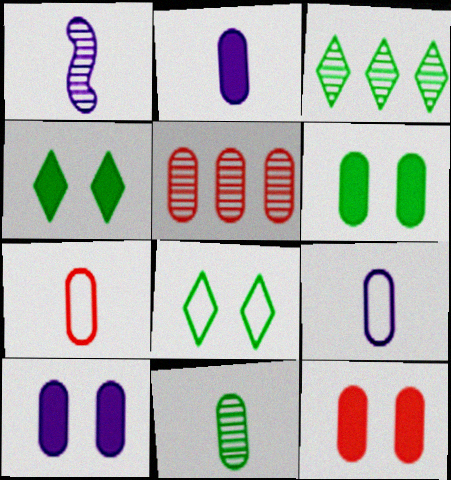[[2, 7, 11], 
[5, 6, 9], 
[5, 7, 12], 
[6, 10, 12]]